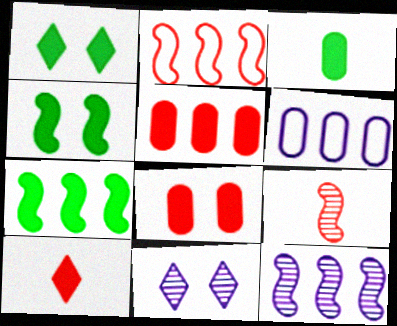[[1, 3, 7], 
[1, 6, 9], 
[2, 3, 11], 
[2, 7, 12]]